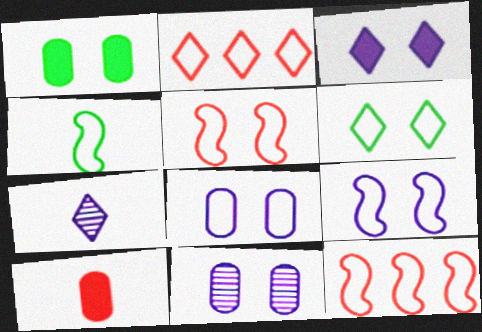[[1, 7, 12], 
[2, 4, 8], 
[3, 9, 11], 
[4, 7, 10], 
[4, 9, 12], 
[5, 6, 8]]